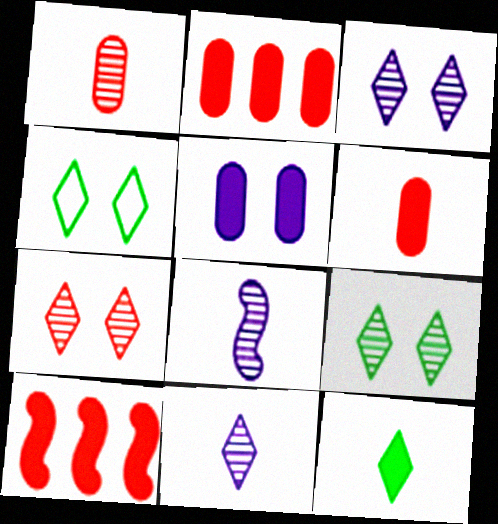[[2, 4, 8], 
[3, 7, 9], 
[5, 10, 12]]